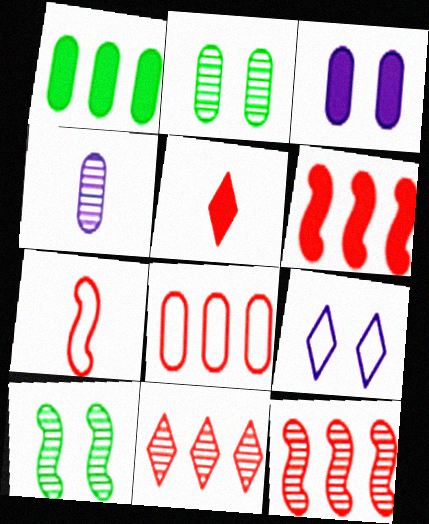[[4, 10, 11], 
[6, 8, 11]]